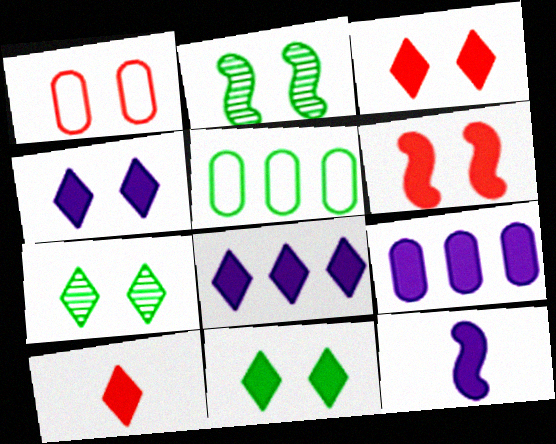[[1, 2, 4], 
[3, 4, 11], 
[4, 9, 12], 
[8, 10, 11]]